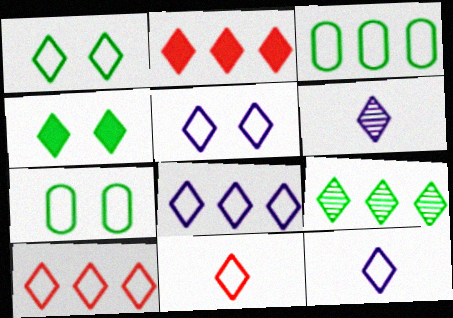[[1, 2, 6], 
[1, 8, 11], 
[1, 10, 12], 
[2, 8, 9], 
[4, 6, 10], 
[5, 8, 12]]